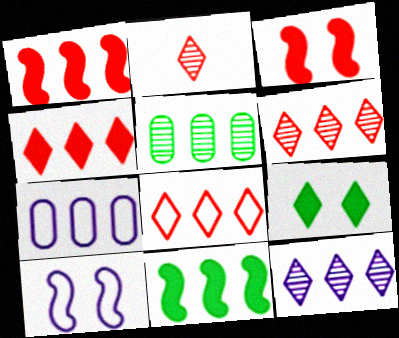[[4, 6, 8], 
[6, 7, 11]]